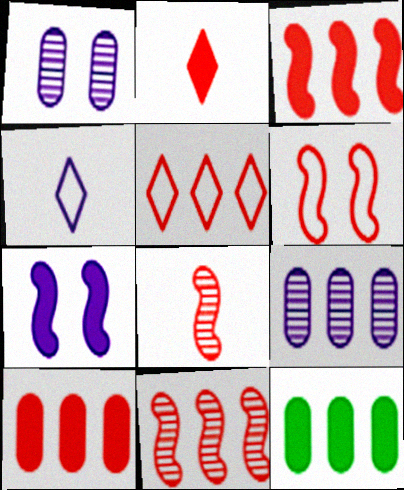[[2, 7, 12], 
[3, 6, 8], 
[4, 7, 9], 
[5, 10, 11]]